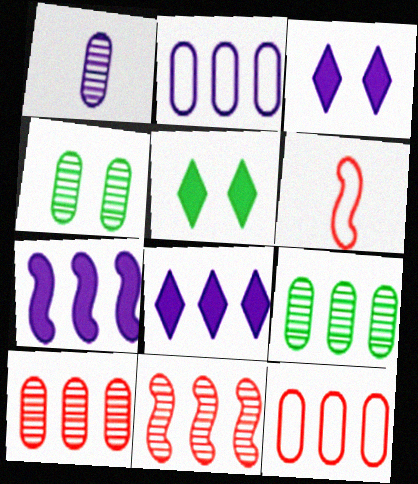[[1, 4, 10], 
[3, 6, 9], 
[4, 6, 8]]